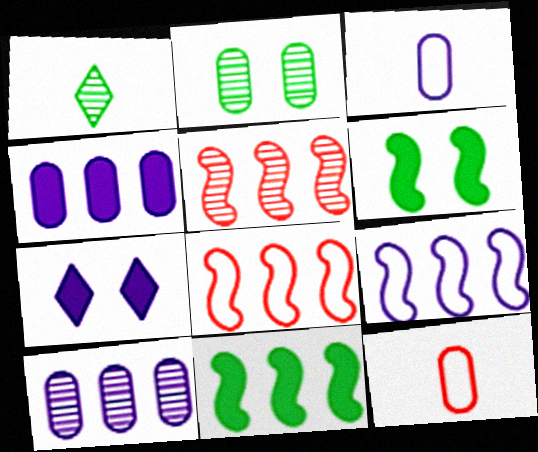[[2, 4, 12], 
[5, 9, 11]]